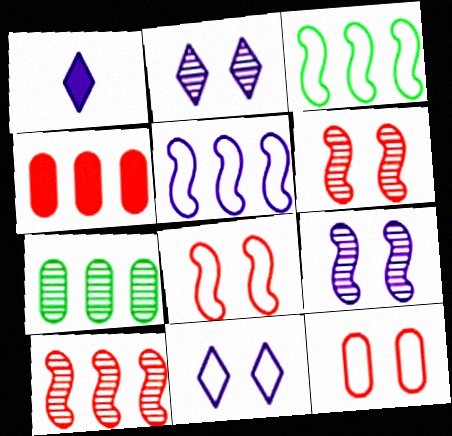[[1, 7, 8]]